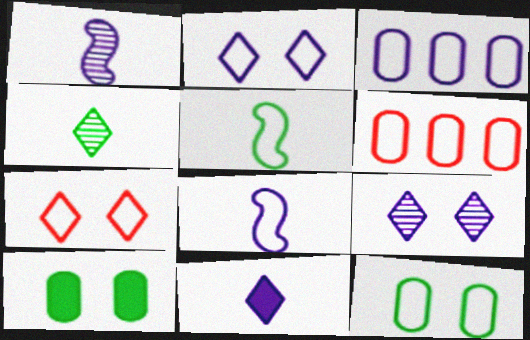[[2, 3, 8], 
[2, 5, 6], 
[3, 5, 7]]